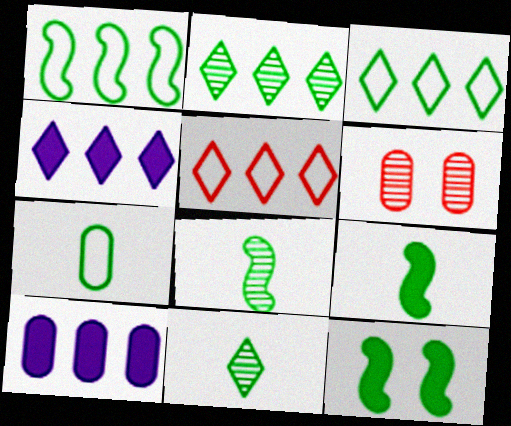[[1, 8, 12], 
[2, 4, 5], 
[2, 7, 12], 
[6, 7, 10], 
[7, 9, 11]]